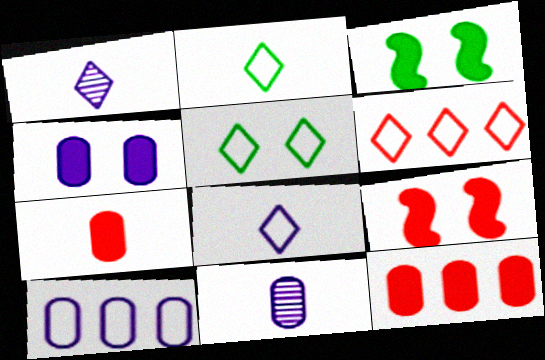[[3, 6, 11], 
[4, 10, 11], 
[5, 6, 8]]